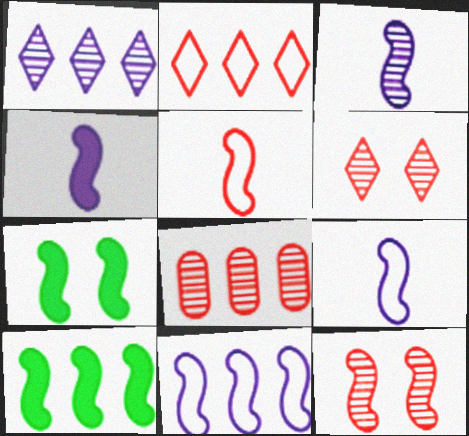[[3, 4, 9], 
[9, 10, 12]]